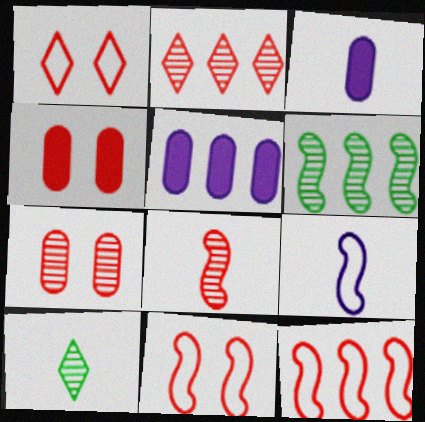[[1, 3, 6], 
[2, 7, 8], 
[5, 10, 11]]